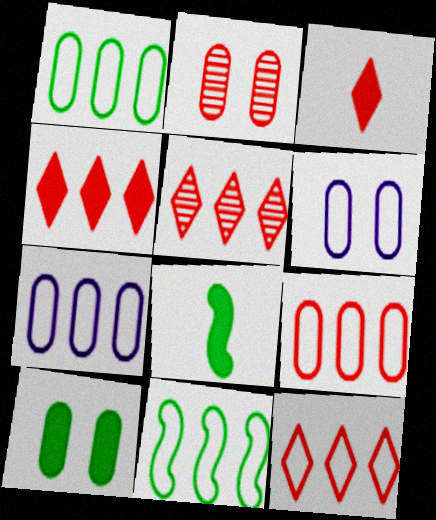[[1, 7, 9], 
[2, 6, 10], 
[4, 5, 12], 
[5, 6, 8], 
[7, 11, 12]]